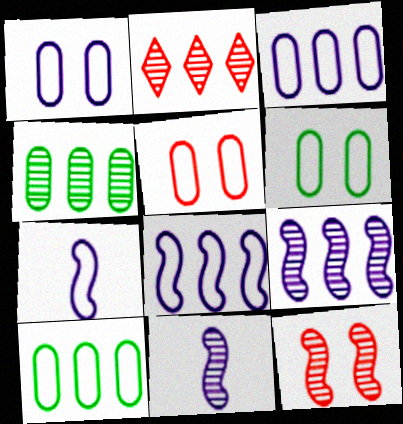[[1, 5, 6], 
[2, 4, 9]]